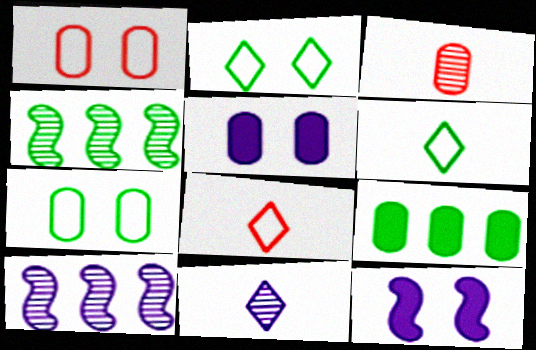[[4, 5, 8]]